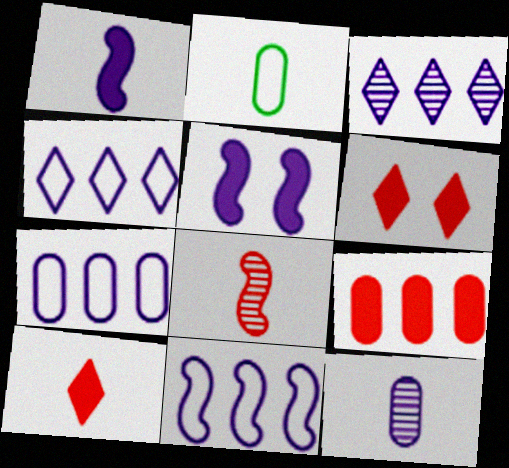[[4, 5, 12], 
[4, 7, 11]]